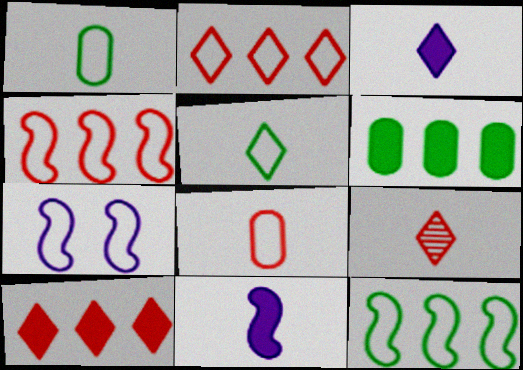[[1, 2, 7], 
[1, 9, 11], 
[3, 5, 9], 
[6, 7, 9]]